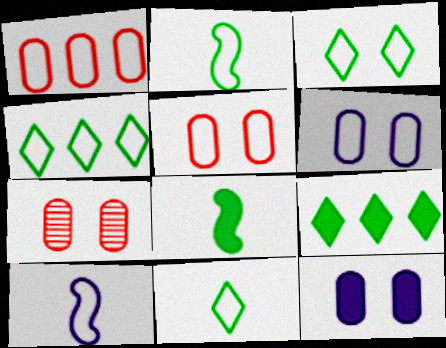[[1, 3, 10], 
[3, 4, 11], 
[4, 5, 10], 
[7, 9, 10]]